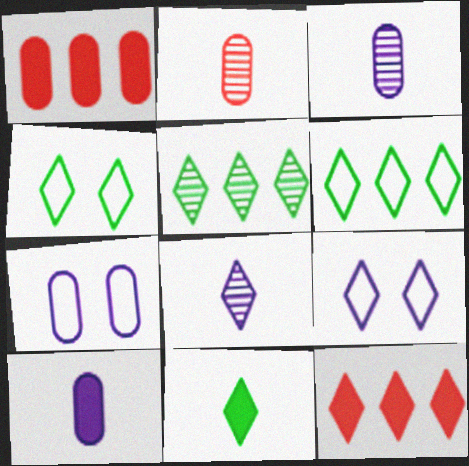[[4, 5, 11], 
[4, 8, 12]]